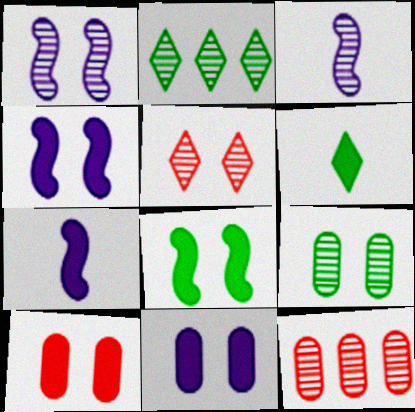[[1, 5, 9]]